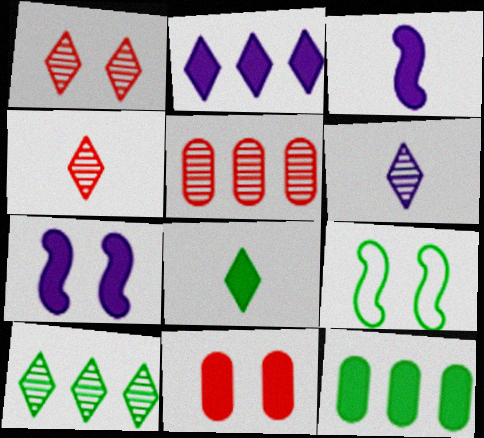[[1, 6, 10]]